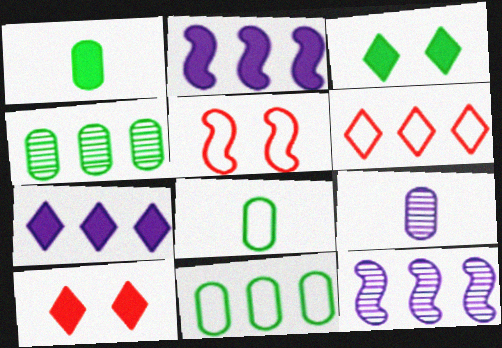[[1, 2, 10], 
[2, 4, 6], 
[8, 10, 12]]